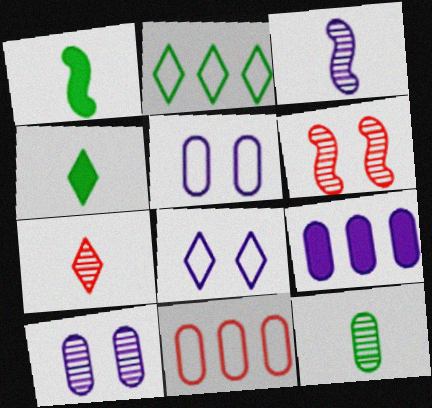[[3, 7, 12], 
[3, 8, 9]]